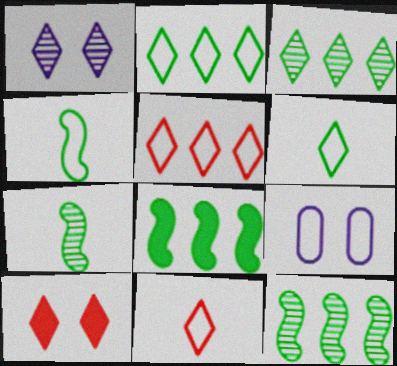[[4, 5, 9]]